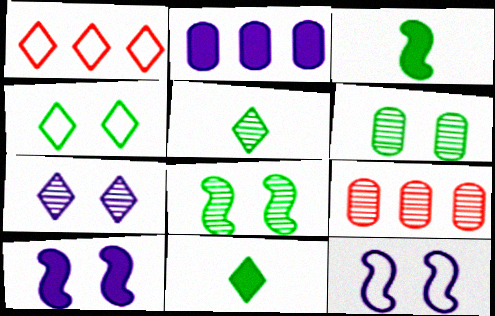[[1, 7, 11], 
[9, 11, 12]]